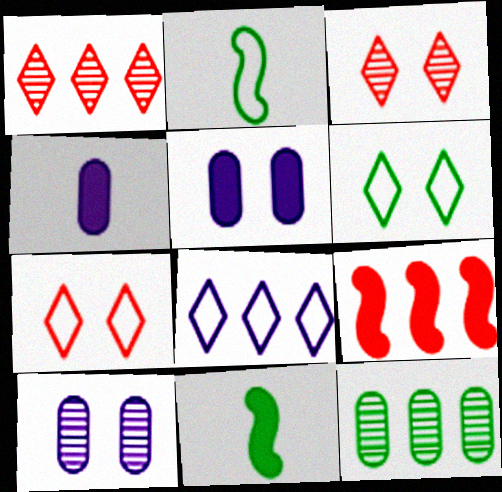[[1, 2, 5], 
[6, 11, 12], 
[8, 9, 12]]